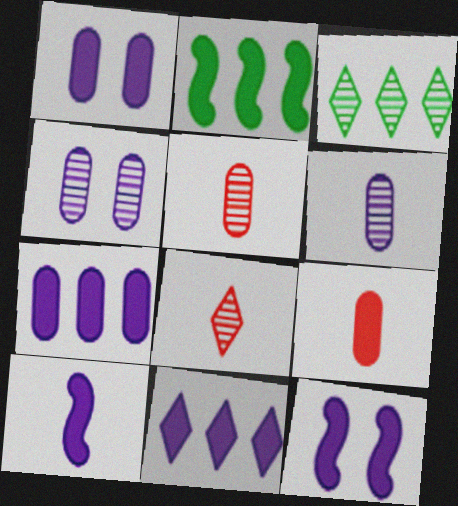[[1, 10, 11]]